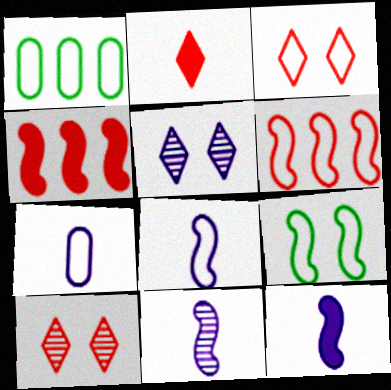[[1, 3, 8], 
[1, 10, 12], 
[4, 9, 11], 
[6, 8, 9], 
[8, 11, 12]]